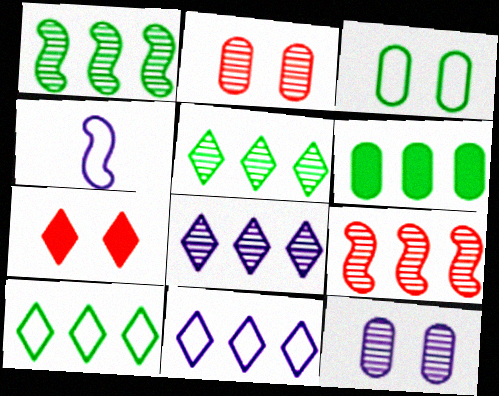[[1, 6, 10], 
[6, 9, 11]]